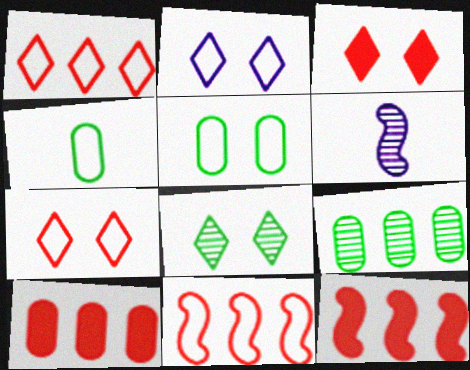[[2, 3, 8], 
[2, 4, 11]]